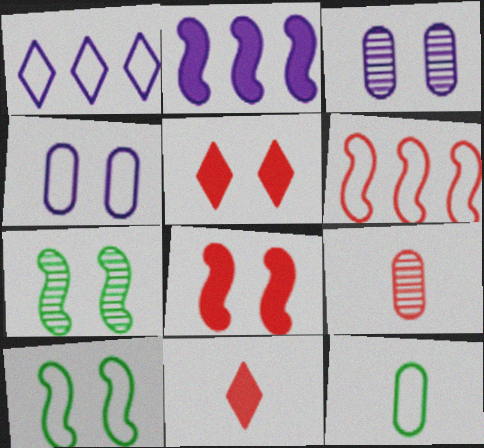[[3, 5, 10], 
[4, 5, 7], 
[5, 6, 9]]